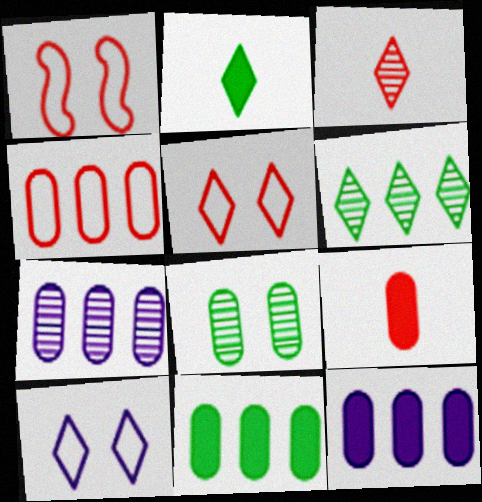[[1, 2, 7], 
[4, 7, 11]]